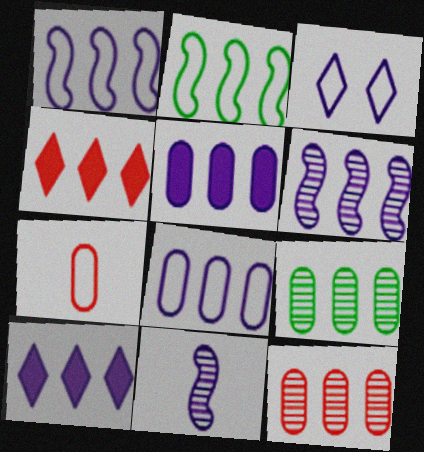[[1, 4, 9], 
[2, 3, 7], 
[2, 10, 12], 
[3, 5, 11], 
[6, 8, 10]]